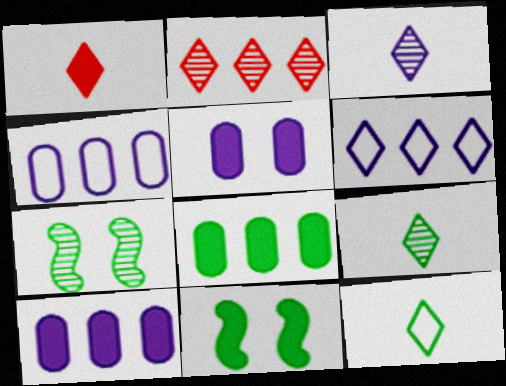[[1, 3, 12], 
[1, 4, 7], 
[1, 10, 11], 
[7, 8, 12]]